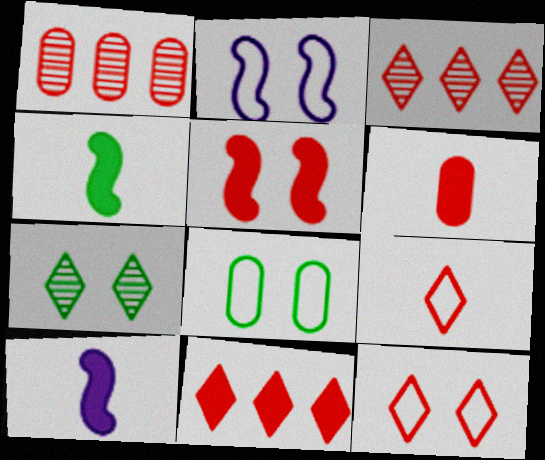[[1, 5, 9], 
[2, 8, 12], 
[3, 8, 10], 
[5, 6, 11]]